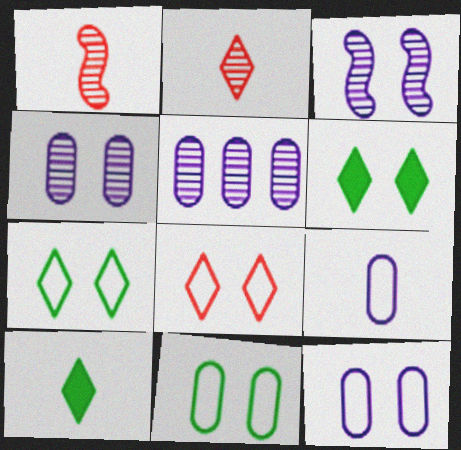[[1, 9, 10]]